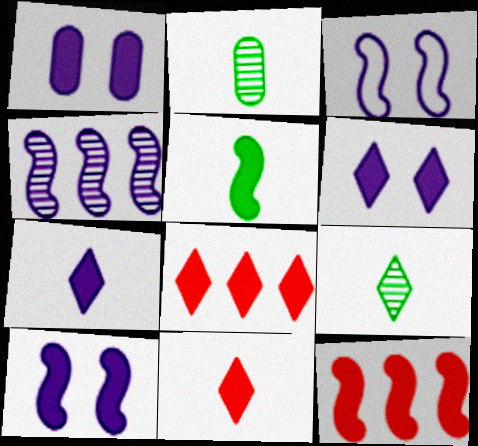[[1, 5, 8], 
[1, 6, 10], 
[2, 3, 8], 
[5, 10, 12]]